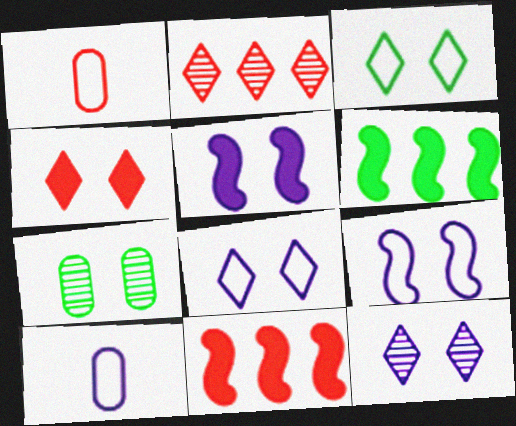[[1, 6, 12], 
[3, 4, 12], 
[4, 7, 9]]